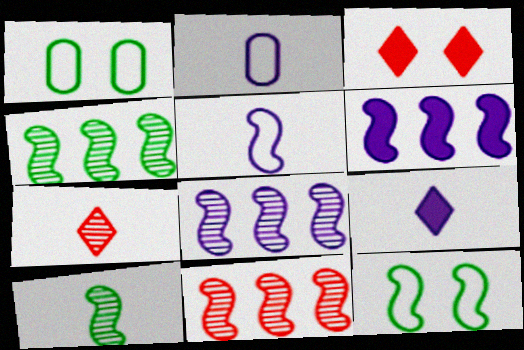[[1, 6, 7], 
[1, 9, 11], 
[2, 3, 4], 
[4, 8, 11]]